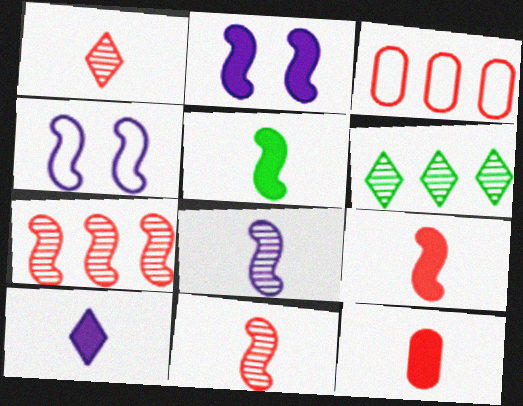[[4, 5, 7], 
[4, 6, 12], 
[5, 10, 12]]